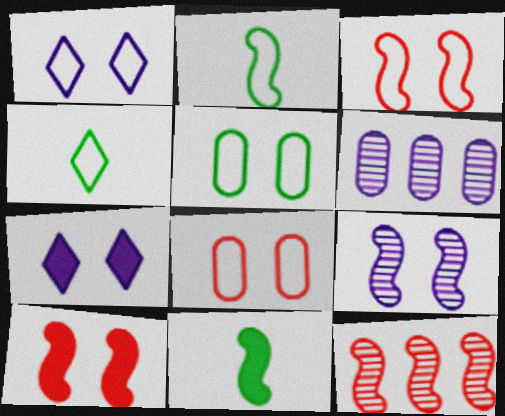[[1, 3, 5], 
[4, 6, 10]]